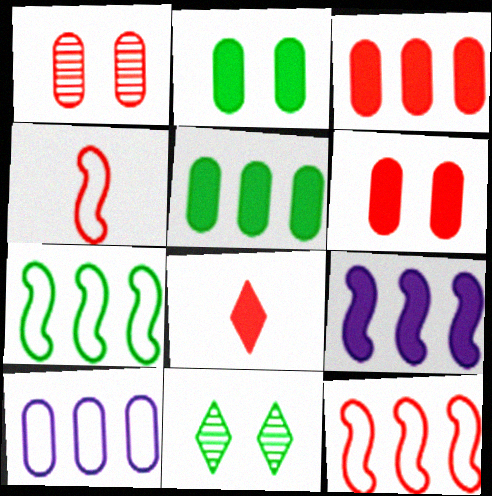[[1, 8, 12], 
[2, 8, 9]]